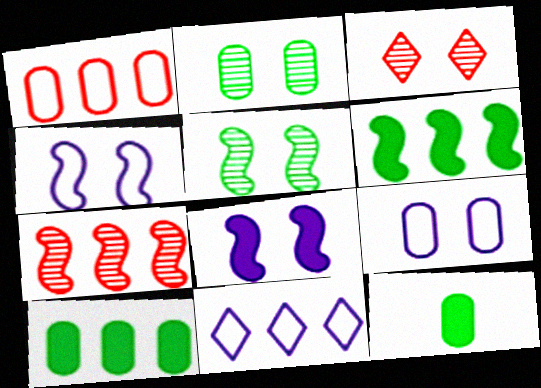[[7, 10, 11]]